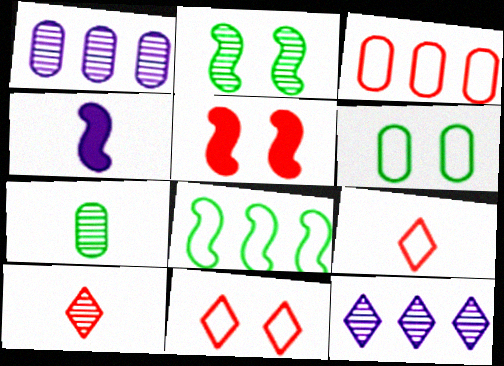[[1, 2, 10], 
[3, 5, 10], 
[4, 7, 9]]